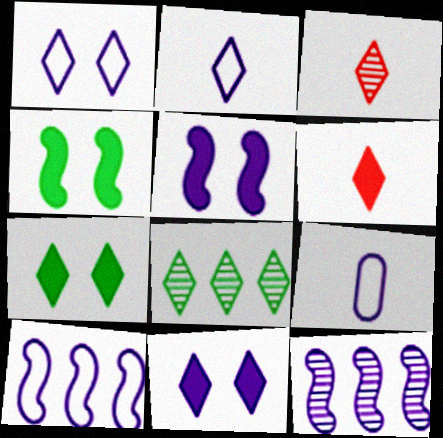[[1, 6, 8], 
[1, 9, 10], 
[9, 11, 12]]